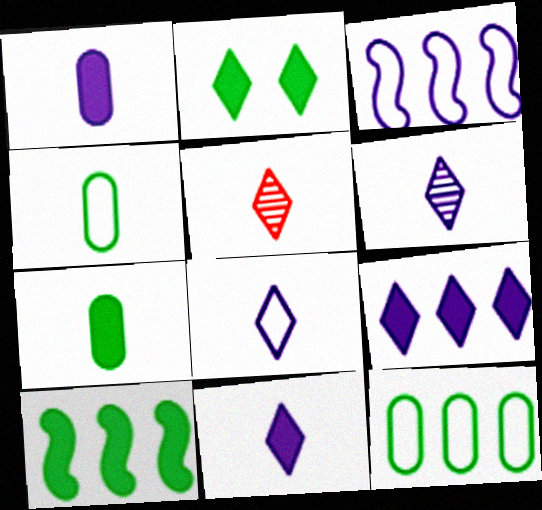[[2, 7, 10], 
[6, 8, 11]]